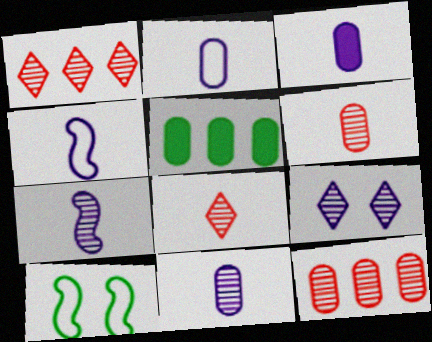[[1, 3, 10], 
[2, 3, 11]]